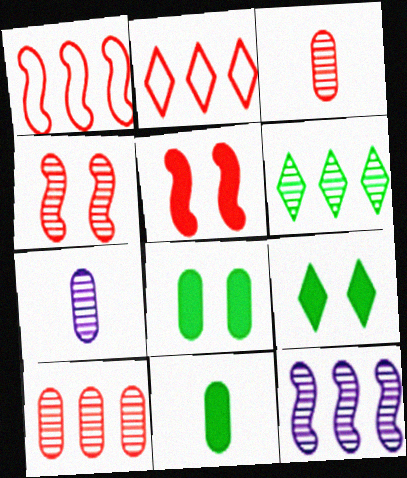[[1, 7, 9], 
[2, 3, 5], 
[4, 6, 7], 
[6, 10, 12]]